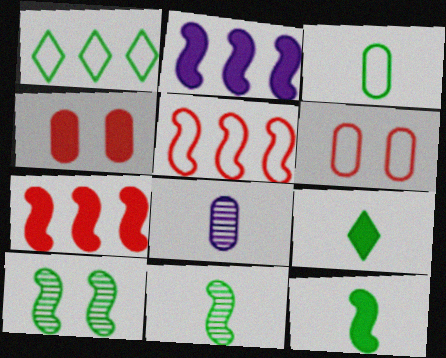[[2, 4, 9], 
[3, 9, 11]]